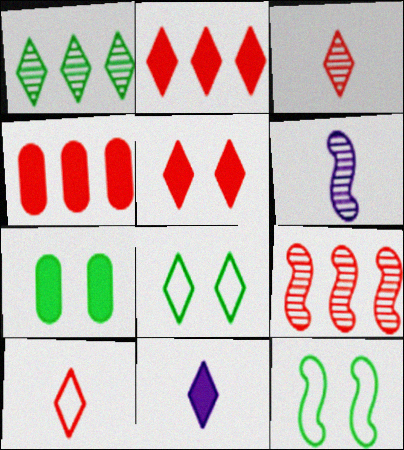[[4, 6, 8]]